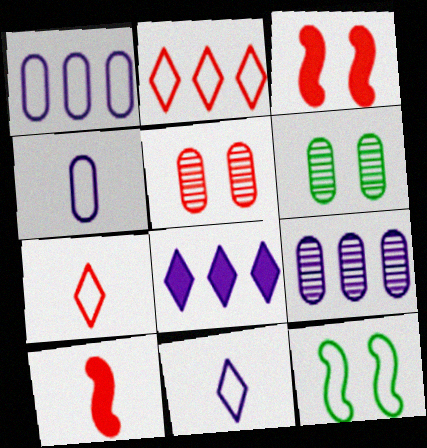[[1, 7, 12], 
[2, 4, 12], 
[2, 5, 10]]